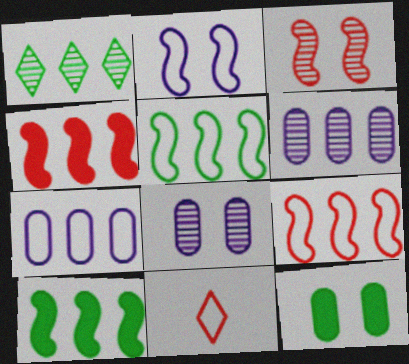[[1, 4, 7], 
[8, 10, 11]]